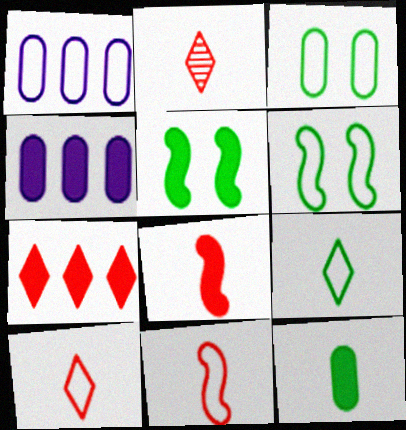[[1, 2, 5], 
[1, 6, 10], 
[2, 4, 6]]